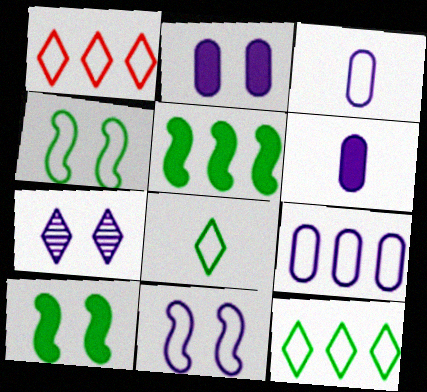[[1, 3, 4], 
[2, 7, 11]]